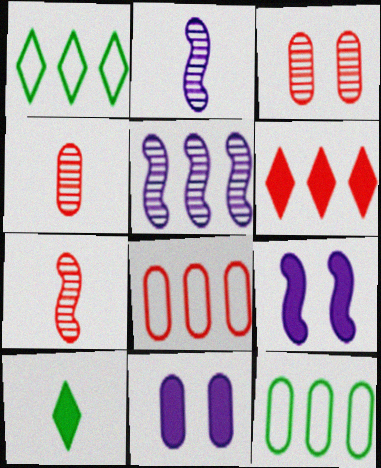[[1, 4, 9], 
[1, 7, 11], 
[4, 11, 12], 
[5, 6, 12]]